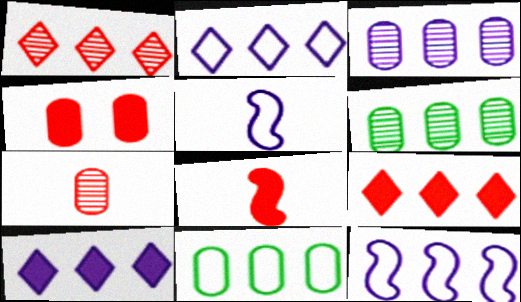[[3, 10, 12], 
[4, 8, 9], 
[6, 9, 12]]